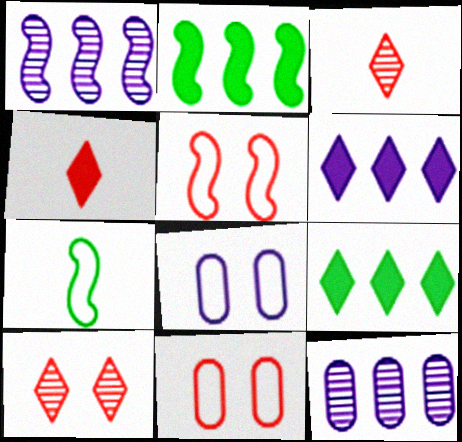[[2, 3, 8]]